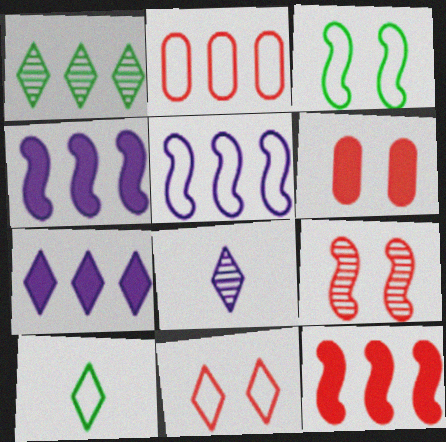[[1, 2, 4], 
[6, 9, 11]]